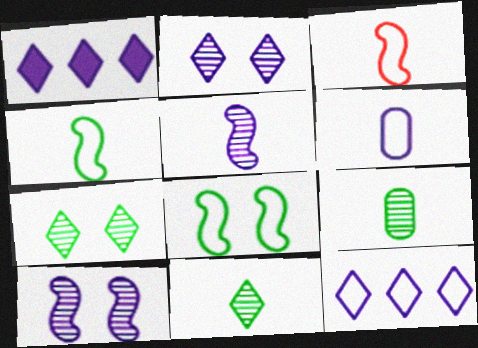[[1, 6, 10]]